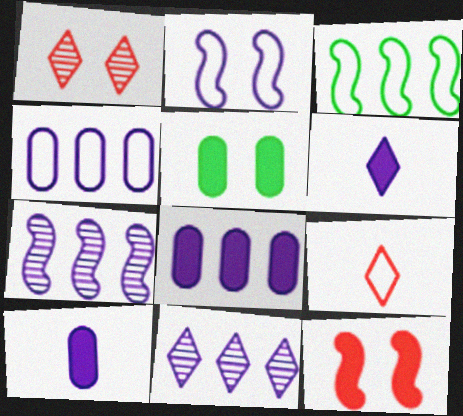[[1, 2, 5], 
[1, 3, 10], 
[2, 10, 11], 
[5, 7, 9]]